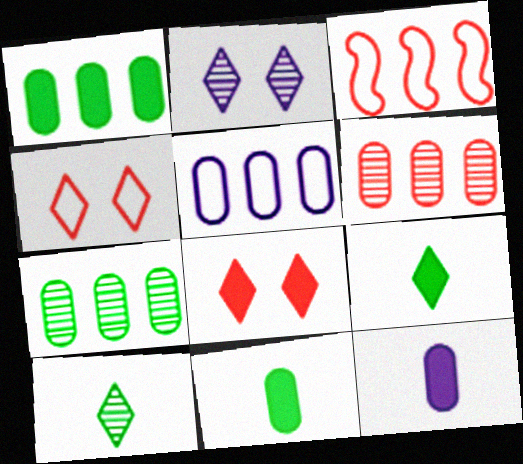[[1, 5, 6], 
[2, 3, 11]]